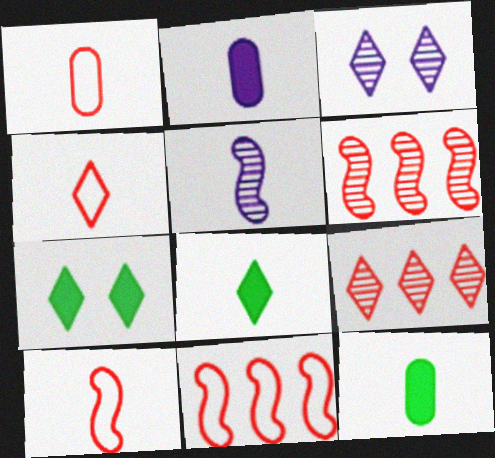[[1, 4, 10], 
[1, 5, 8], 
[3, 11, 12], 
[4, 5, 12]]